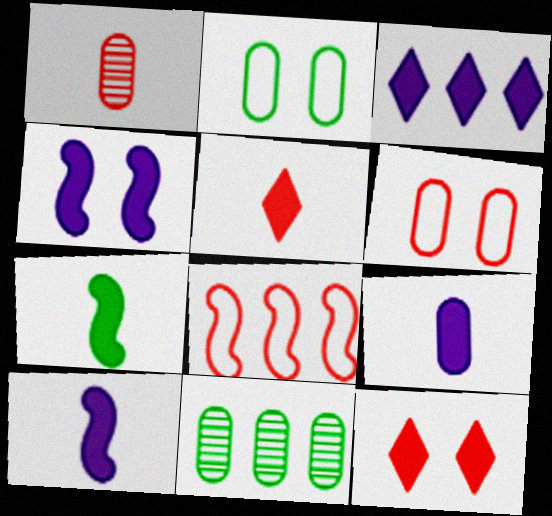[[1, 8, 12], 
[3, 4, 9], 
[3, 8, 11], 
[5, 7, 9], 
[6, 9, 11]]